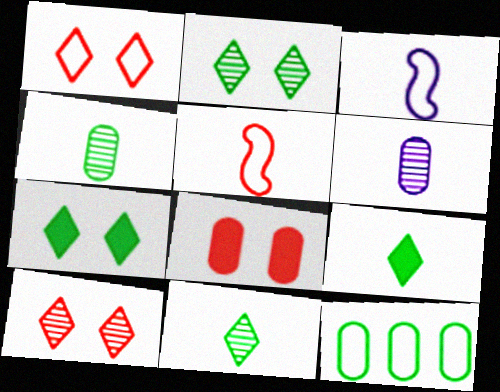[[1, 3, 12], 
[5, 6, 9], 
[6, 8, 12]]